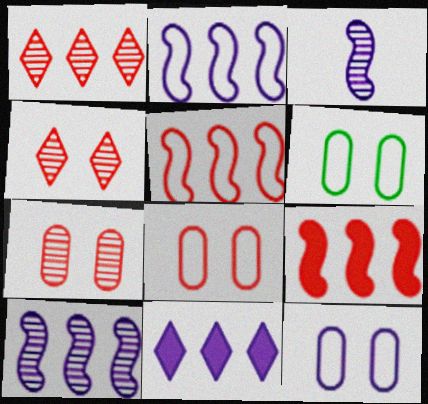[[3, 11, 12], 
[6, 8, 12]]